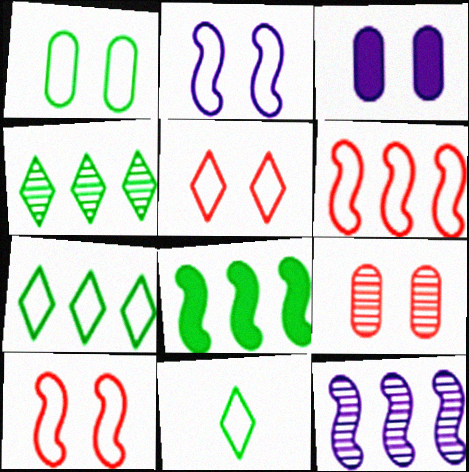[[1, 2, 5], 
[1, 3, 9], 
[6, 8, 12]]